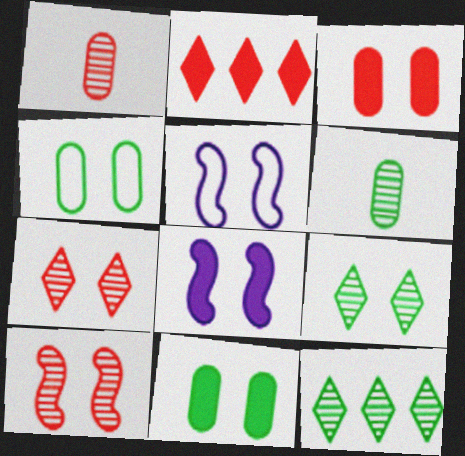[[2, 5, 6], 
[3, 5, 9], 
[4, 7, 8], 
[5, 7, 11]]